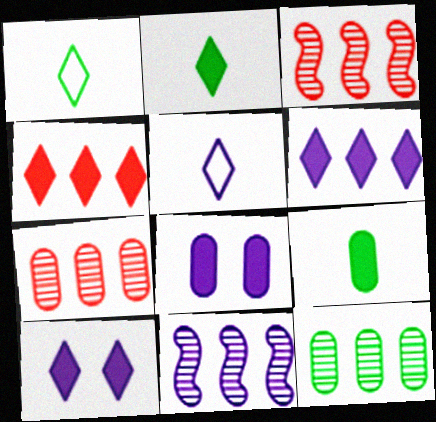[[1, 3, 8], 
[2, 4, 10], 
[5, 8, 11]]